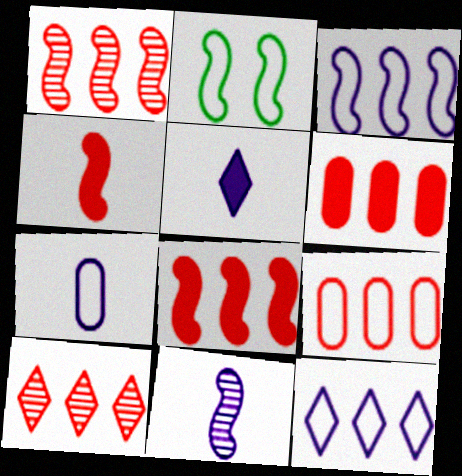[[2, 8, 11], 
[5, 7, 11], 
[8, 9, 10]]